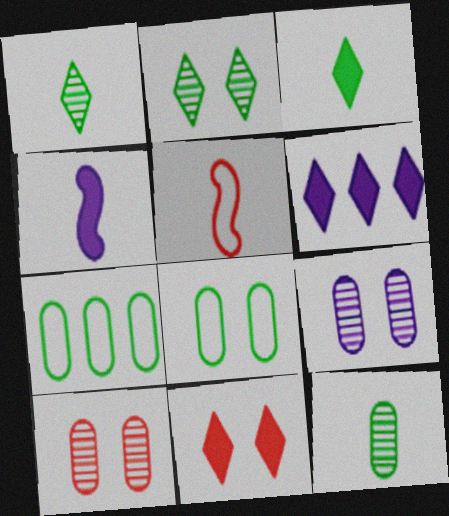[[3, 6, 11]]